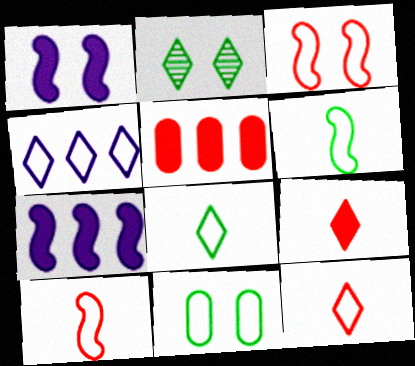[[2, 4, 9], 
[4, 10, 11]]